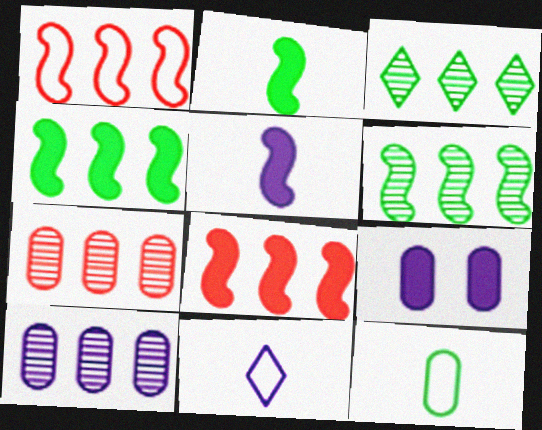[[7, 9, 12]]